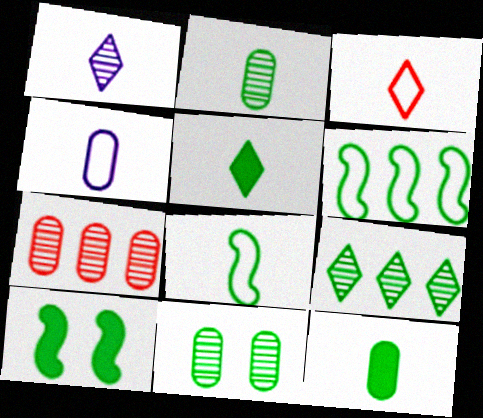[[1, 3, 5], 
[2, 5, 8], 
[3, 4, 8], 
[5, 6, 11]]